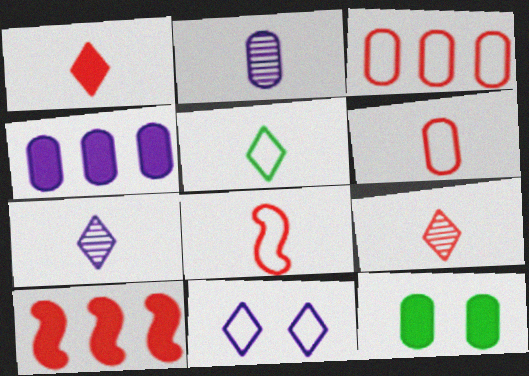[[1, 5, 7], 
[2, 3, 12]]